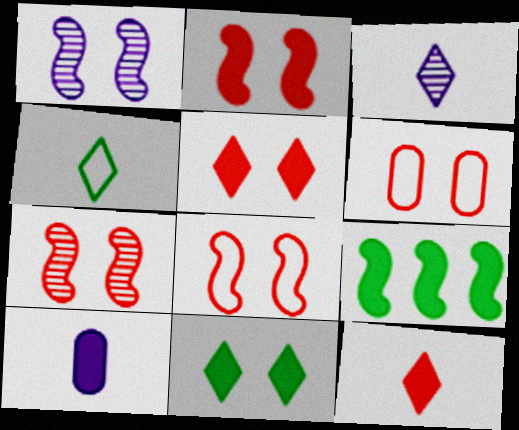[[1, 6, 11], 
[2, 7, 8], 
[3, 4, 12], 
[3, 6, 9], 
[5, 6, 7], 
[5, 9, 10]]